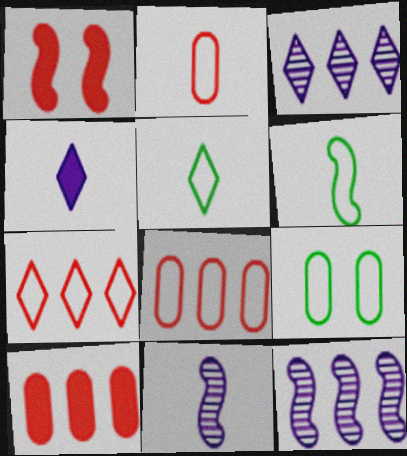[[1, 6, 12]]